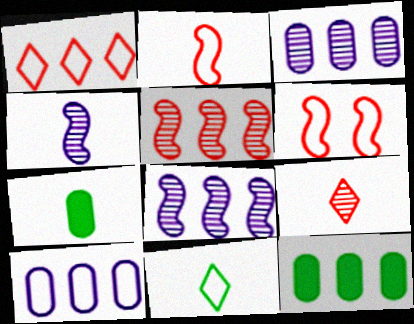[[1, 8, 12], 
[6, 10, 11]]